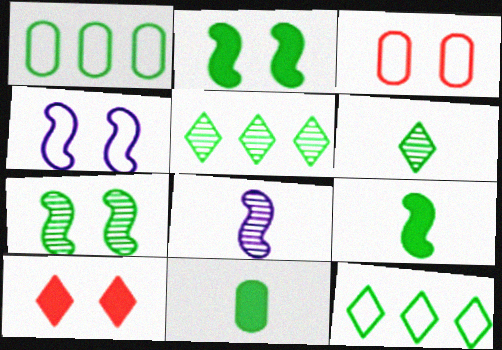[[1, 2, 6], 
[1, 8, 10], 
[7, 11, 12]]